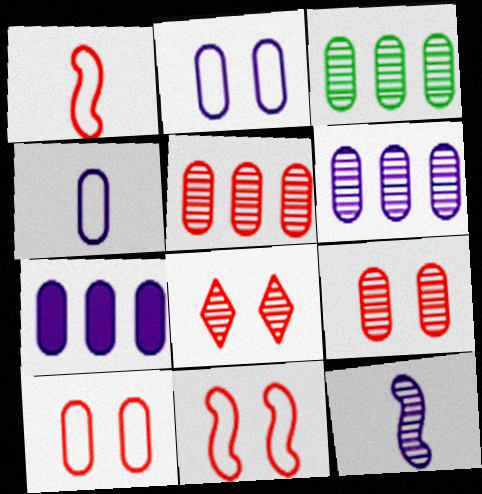[[3, 5, 6], 
[3, 8, 12]]